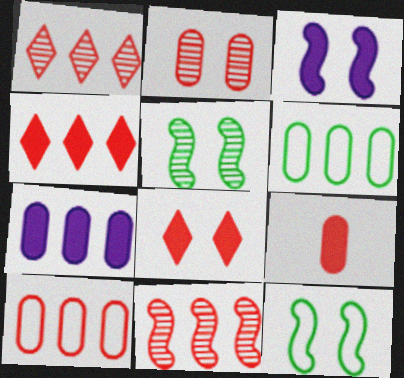[[2, 9, 10], 
[4, 10, 11]]